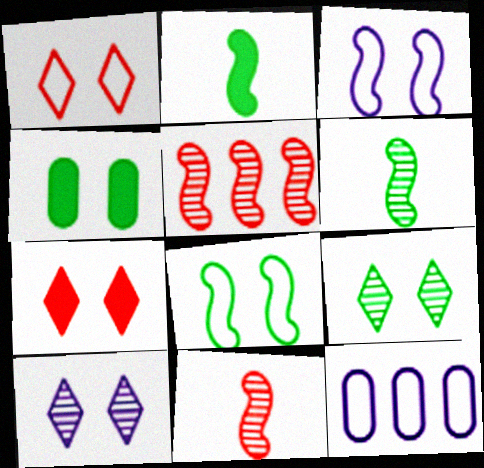[[2, 3, 5], 
[4, 8, 9], 
[6, 7, 12]]